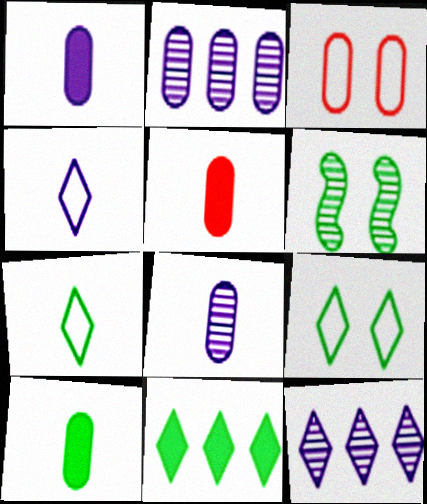[[1, 5, 10], 
[2, 3, 10]]